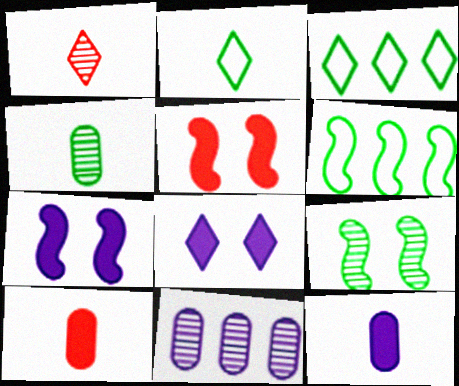[[1, 3, 8], 
[1, 9, 11], 
[2, 5, 11]]